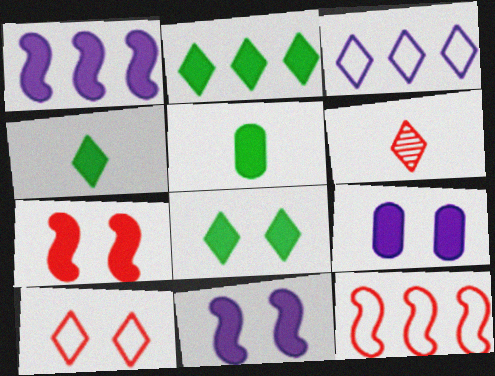[[2, 4, 8], 
[3, 6, 8], 
[7, 8, 9]]